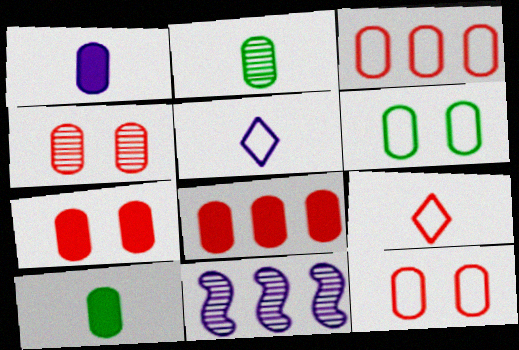[[4, 7, 12]]